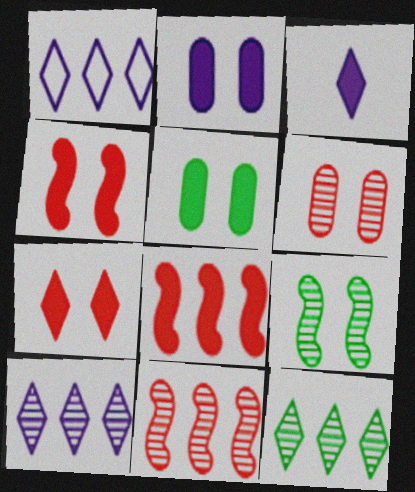[[3, 5, 8]]